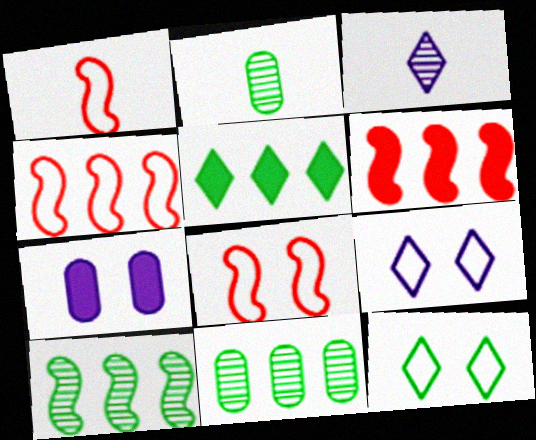[[1, 4, 8], 
[2, 6, 9]]